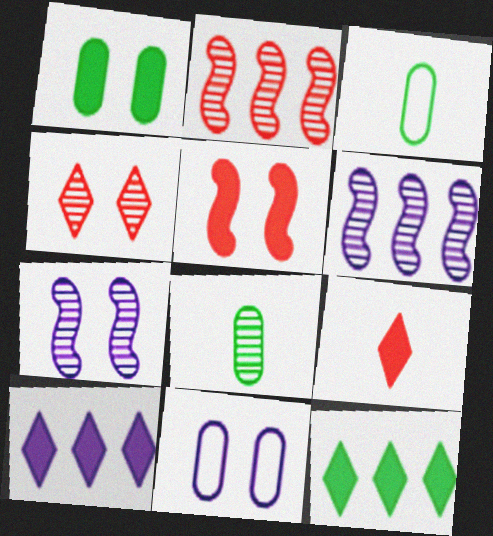[[4, 6, 8]]